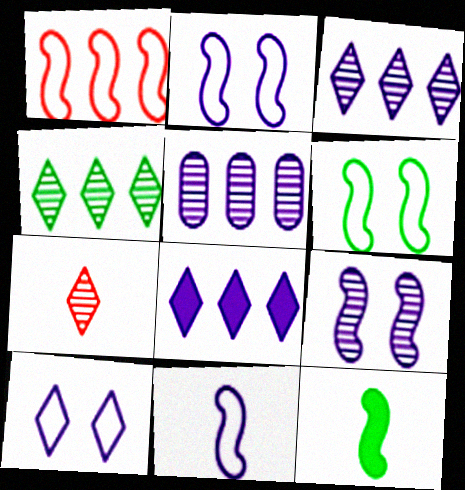[[1, 6, 11], 
[1, 9, 12]]